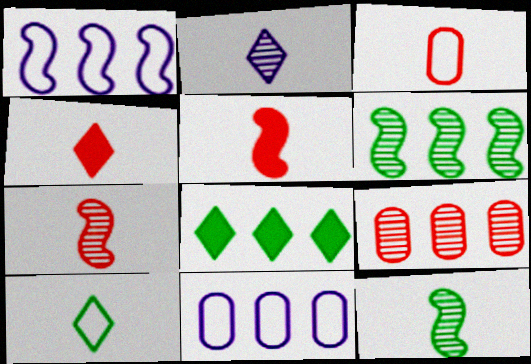[[1, 8, 9], 
[2, 4, 10], 
[3, 4, 7]]